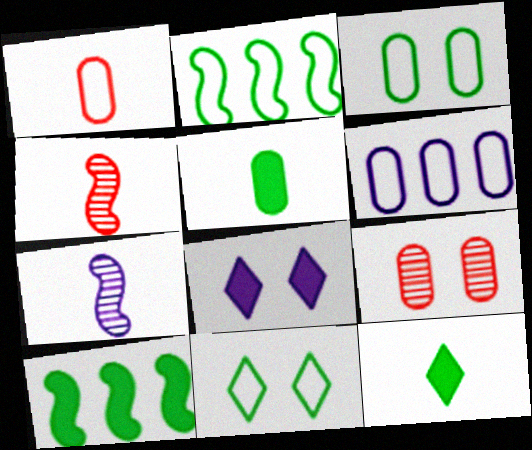[[1, 3, 6], 
[1, 7, 12], 
[5, 6, 9], 
[6, 7, 8]]